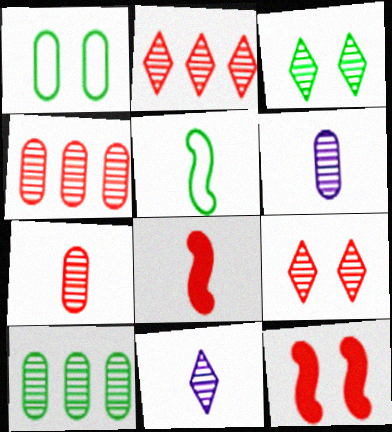[[2, 3, 11]]